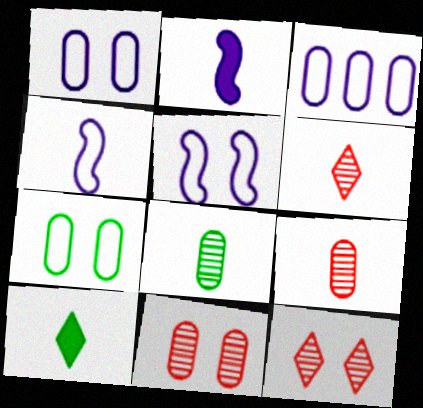[[4, 9, 10]]